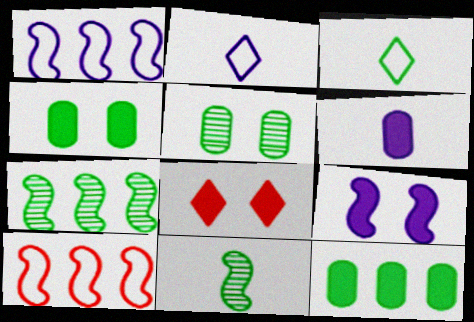[[3, 4, 7], 
[4, 8, 9], 
[9, 10, 11]]